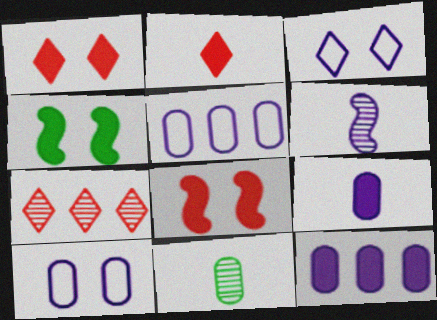[[2, 4, 12], 
[3, 6, 12]]